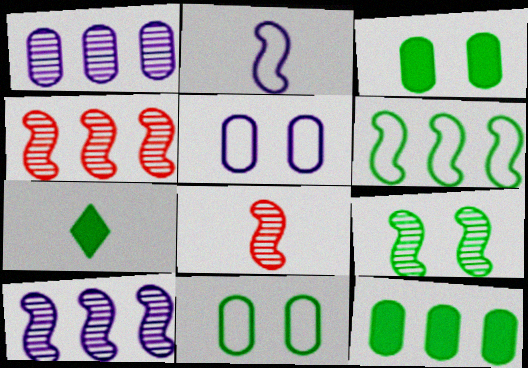[[4, 5, 7], 
[8, 9, 10]]